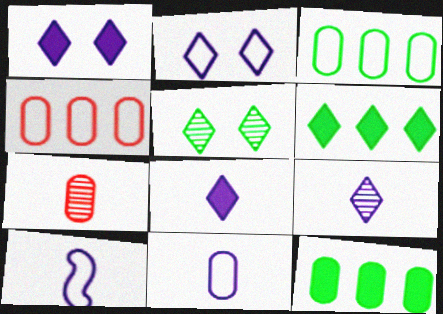[]